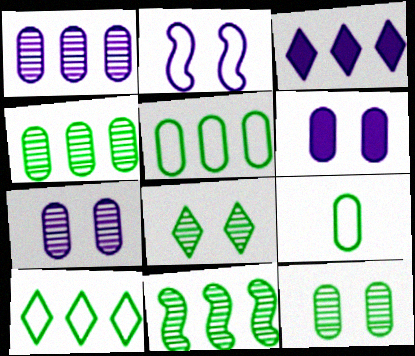[]